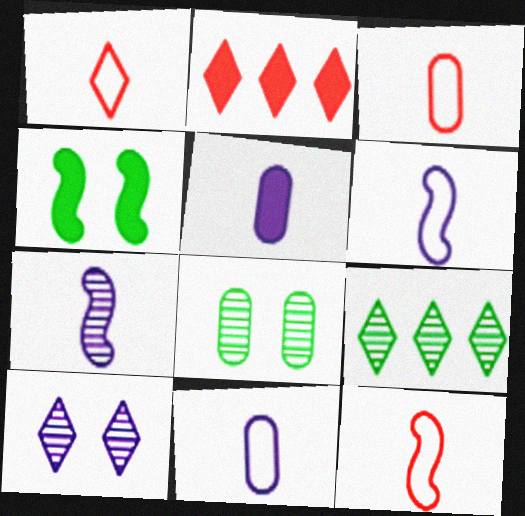[[1, 3, 12], 
[2, 4, 5], 
[2, 6, 8]]